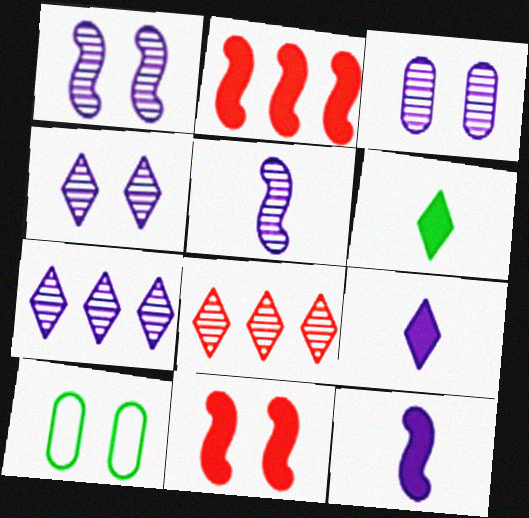[[1, 3, 4], 
[3, 5, 7], 
[4, 10, 11], 
[8, 10, 12]]